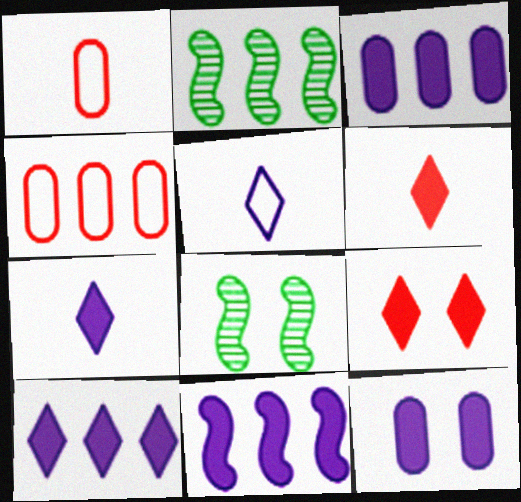[[1, 8, 10], 
[2, 4, 10], 
[3, 10, 11], 
[4, 7, 8], 
[7, 11, 12]]